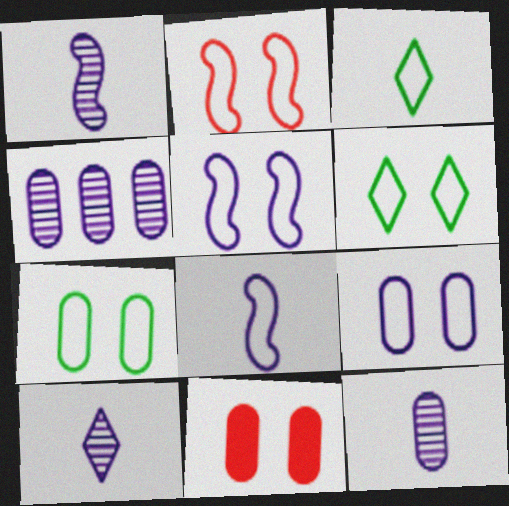[[1, 10, 12], 
[2, 6, 9]]